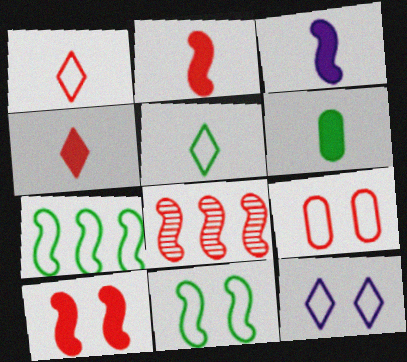[[3, 4, 6], 
[3, 8, 11], 
[4, 8, 9], 
[6, 8, 12], 
[9, 11, 12]]